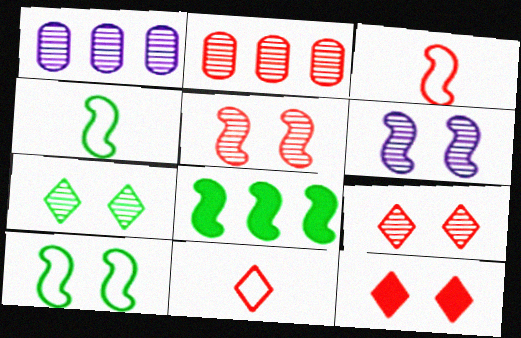[[1, 4, 12], 
[2, 3, 12], 
[3, 6, 8]]